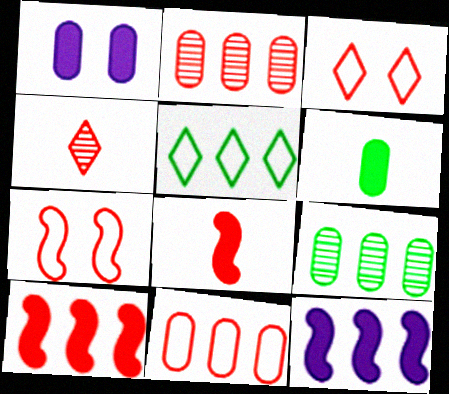[[2, 3, 8], 
[2, 5, 12]]